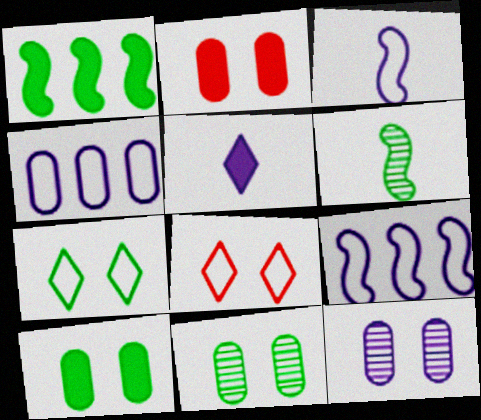[[1, 2, 5], 
[5, 9, 12]]